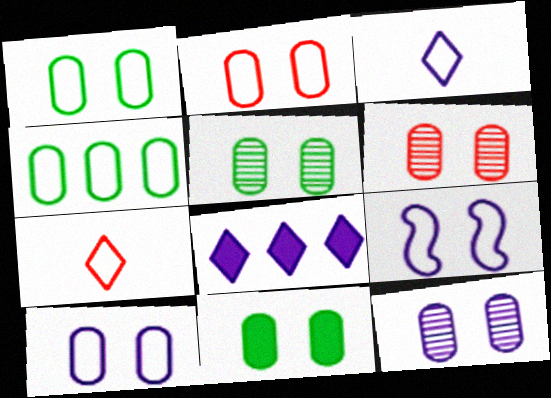[[1, 2, 10], 
[1, 5, 11], 
[2, 11, 12], 
[4, 7, 9], 
[5, 6, 12], 
[6, 10, 11]]